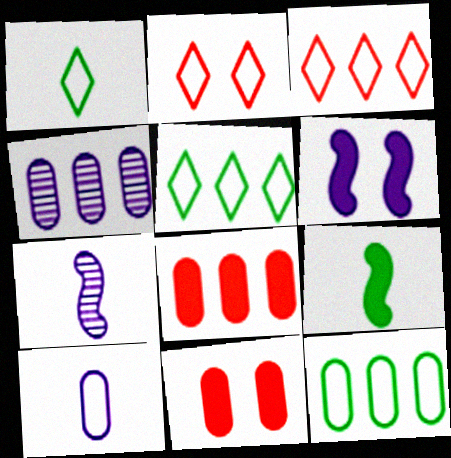[[2, 4, 9], 
[4, 8, 12], 
[5, 7, 11]]